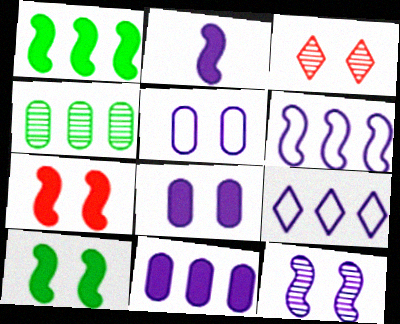[[1, 2, 7], 
[2, 6, 12], 
[3, 5, 10]]